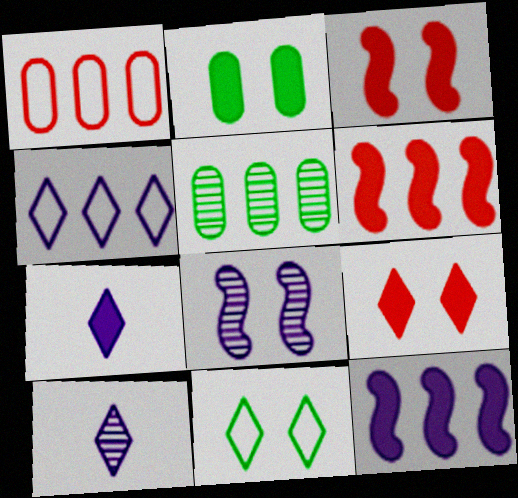[[2, 6, 7], 
[4, 5, 6]]